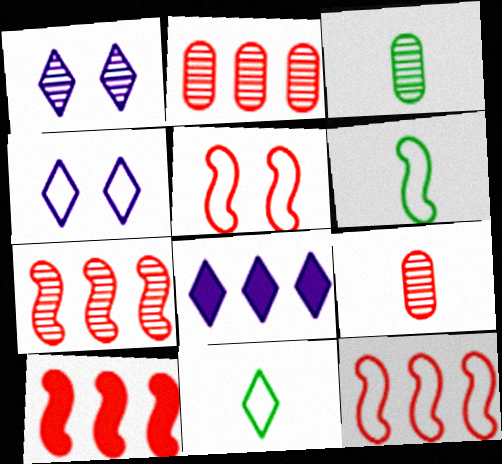[[1, 3, 7], 
[3, 4, 10], 
[3, 5, 8], 
[7, 10, 12]]